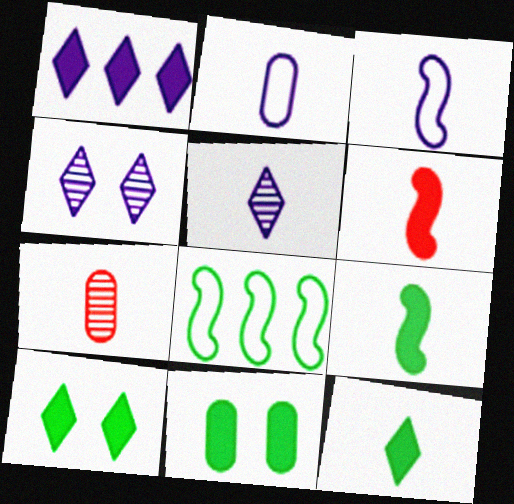[[1, 6, 11], 
[3, 7, 12]]